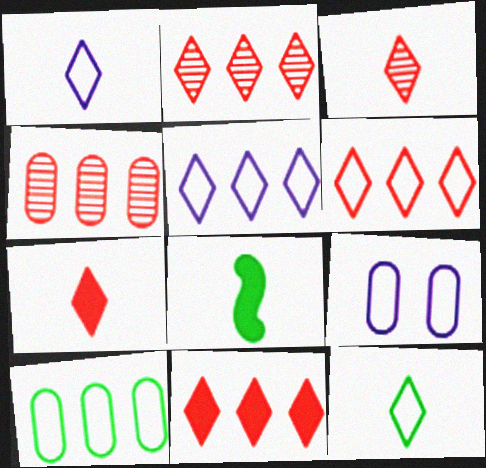[[2, 6, 11], 
[2, 8, 9]]